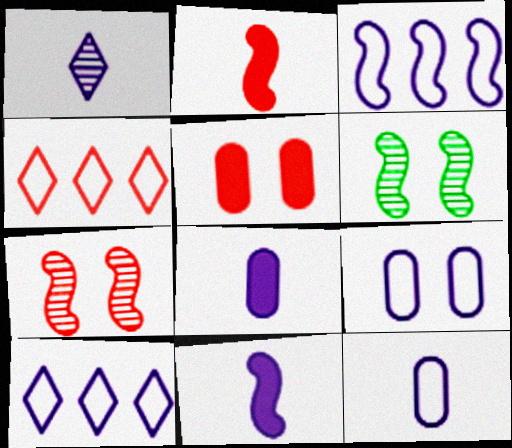[[1, 11, 12], 
[2, 3, 6], 
[4, 6, 8]]